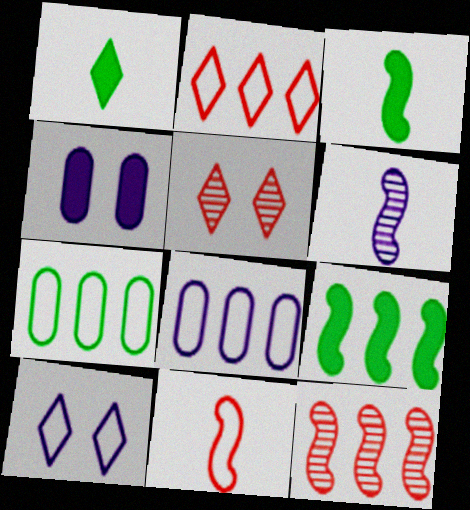[[3, 5, 8], 
[3, 6, 11], 
[7, 10, 11]]